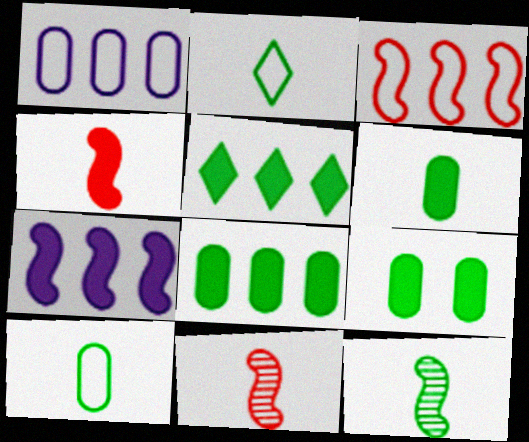[[2, 6, 12], 
[6, 8, 9]]